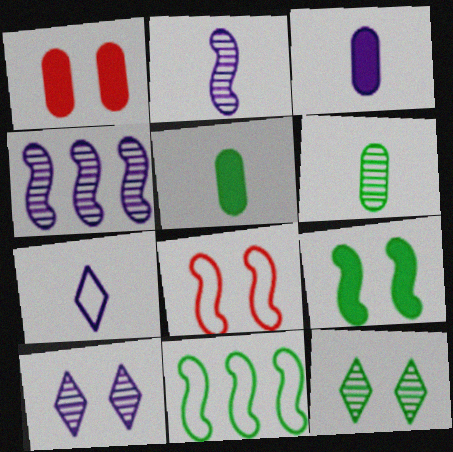[[2, 3, 7], 
[5, 11, 12]]